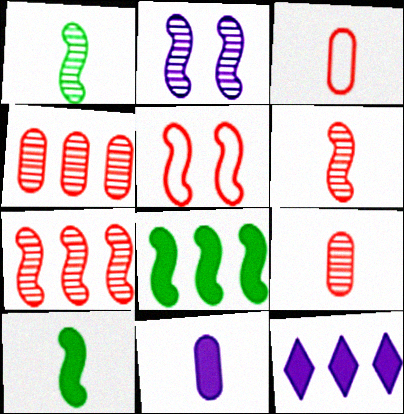[[1, 2, 7]]